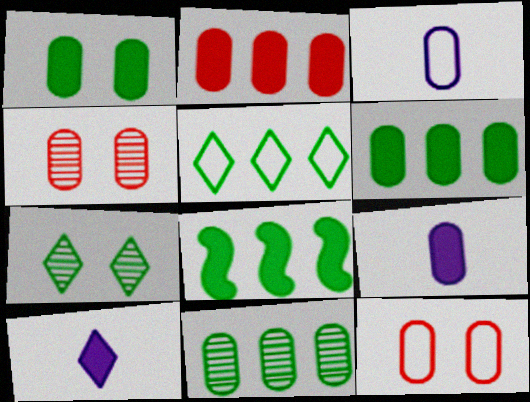[[1, 2, 9], 
[3, 4, 6], 
[5, 8, 11], 
[9, 11, 12]]